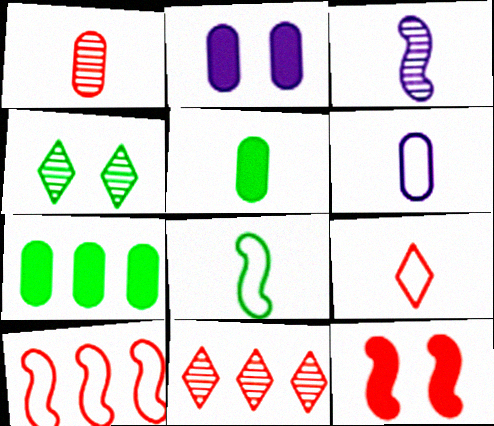[[1, 5, 6], 
[2, 8, 11], 
[3, 5, 9], 
[4, 7, 8], 
[6, 8, 9]]